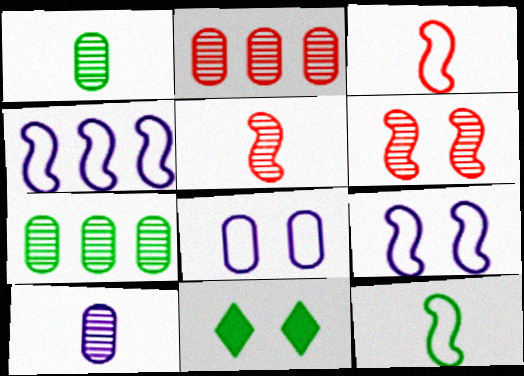[[6, 8, 11], 
[7, 11, 12]]